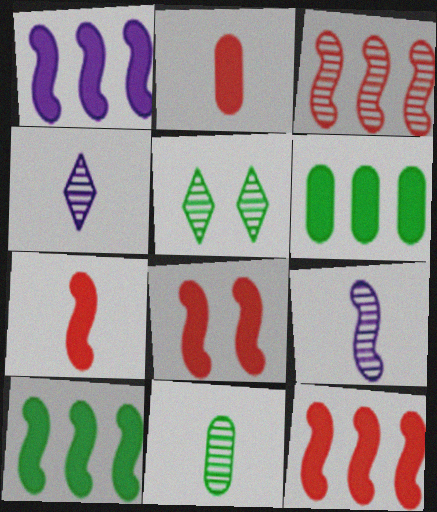[[1, 10, 12], 
[7, 8, 12]]